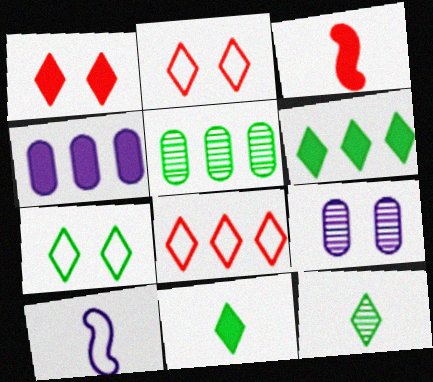[[1, 5, 10], 
[6, 7, 12]]